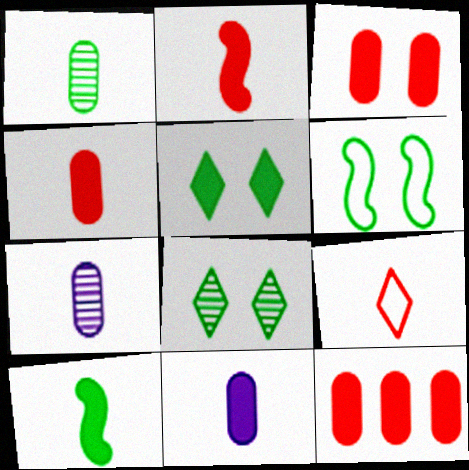[[3, 4, 12], 
[7, 9, 10]]